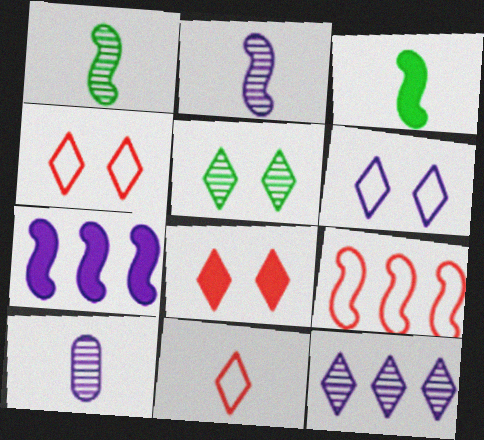[[3, 10, 11], 
[5, 6, 8], 
[6, 7, 10]]